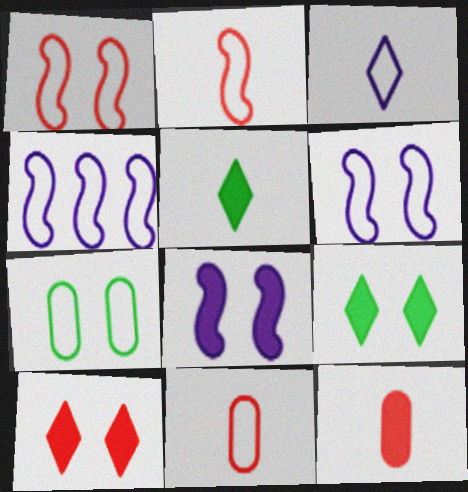[]